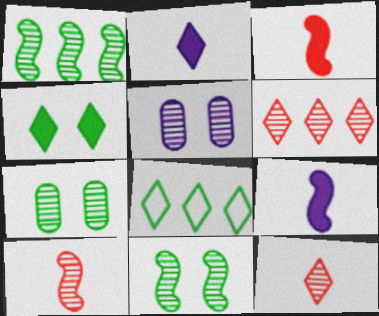[[1, 5, 12], 
[3, 5, 8]]